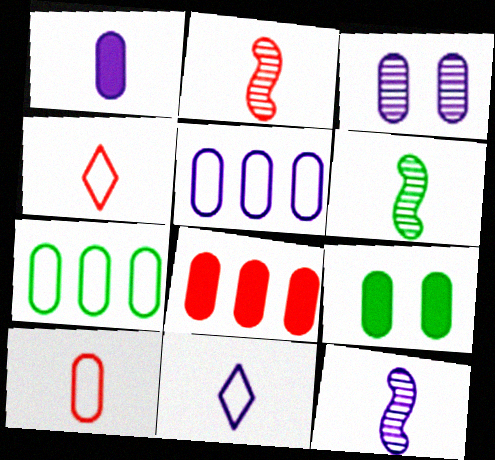[[1, 3, 5], 
[1, 4, 6], 
[1, 8, 9], 
[1, 11, 12], 
[2, 6, 12]]